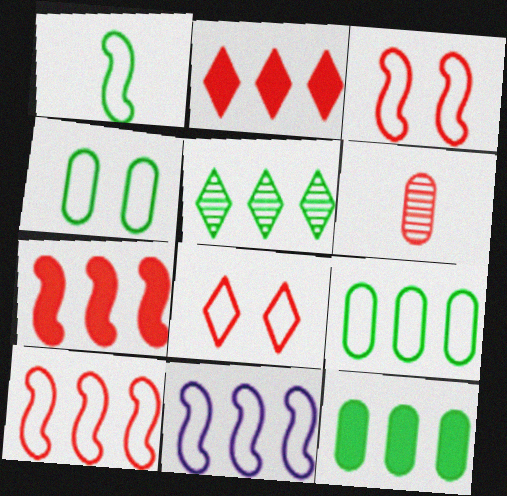[[1, 3, 11], 
[2, 3, 6], 
[6, 7, 8]]